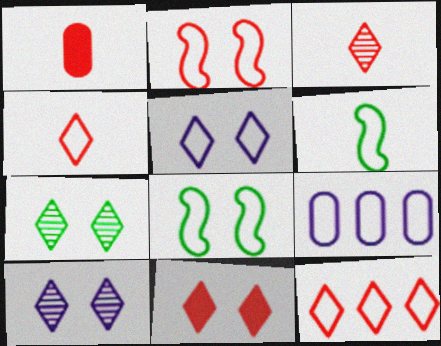[[3, 11, 12], 
[4, 8, 9], 
[5, 7, 11]]